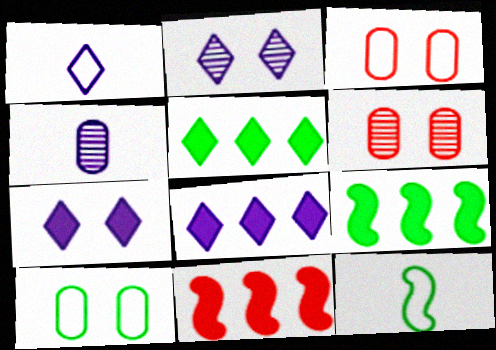[[1, 2, 8], 
[1, 6, 9], 
[6, 8, 12]]